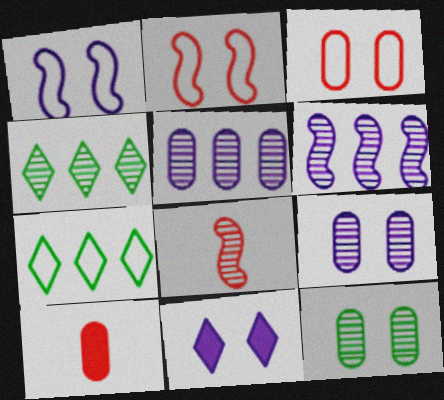[[1, 4, 10], 
[1, 9, 11], 
[2, 11, 12], 
[4, 8, 9]]